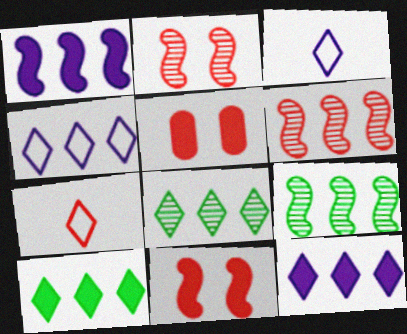[[3, 5, 9], 
[5, 6, 7]]